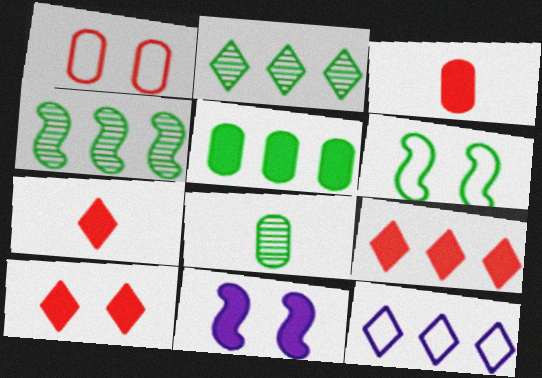[[2, 9, 12], 
[5, 7, 11], 
[7, 9, 10]]